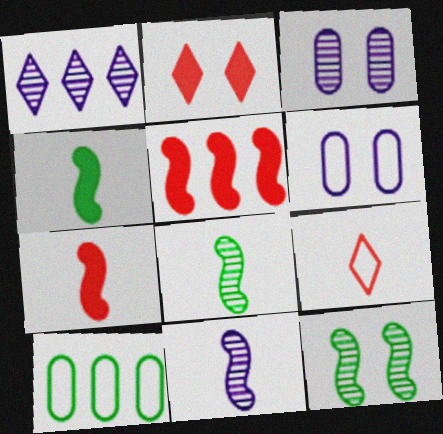[[1, 3, 11], 
[1, 5, 10], 
[2, 6, 12], 
[2, 10, 11]]